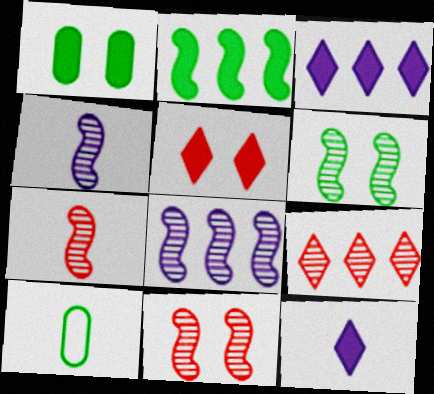[[3, 10, 11], 
[5, 8, 10], 
[6, 7, 8], 
[7, 10, 12]]